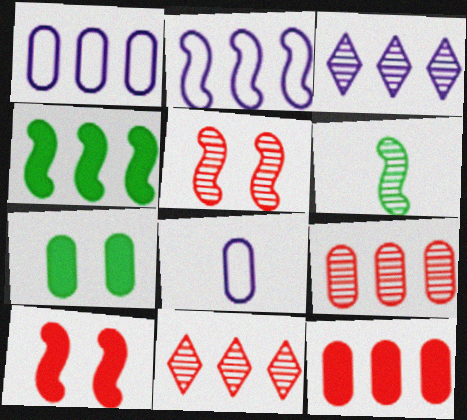[[1, 4, 11], 
[2, 6, 10], 
[7, 8, 9]]